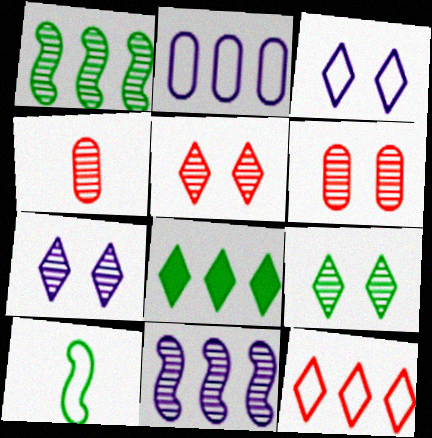[[1, 4, 7], 
[4, 9, 11], 
[5, 7, 9]]